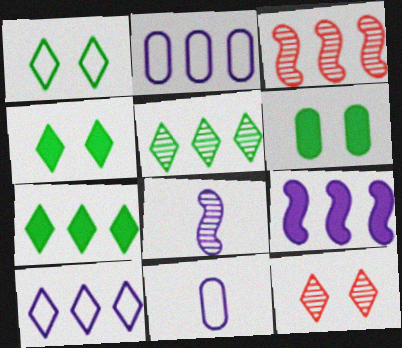[[2, 3, 7], 
[3, 4, 11]]